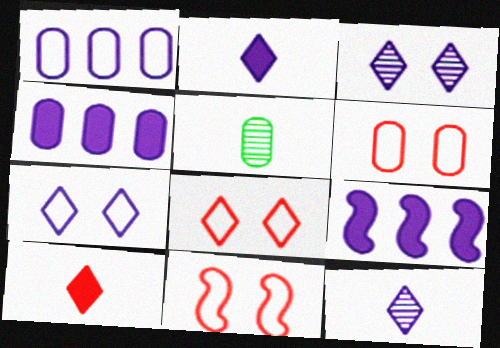[[4, 5, 6], 
[5, 8, 9], 
[6, 8, 11]]